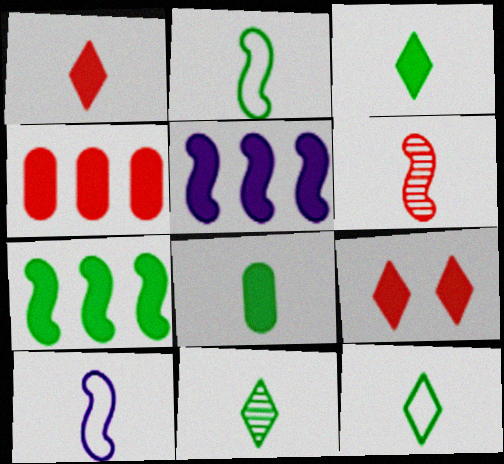[[2, 8, 11], 
[3, 11, 12], 
[5, 8, 9]]